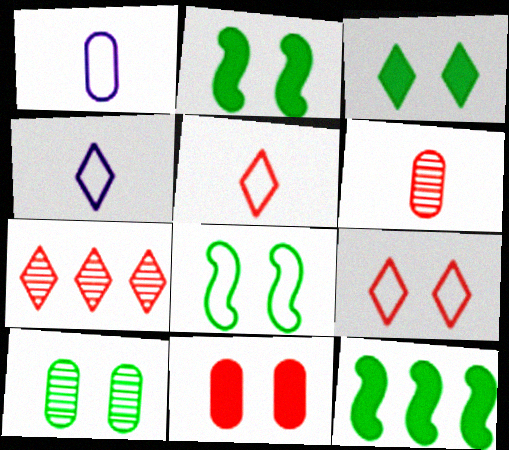[[1, 2, 7], 
[3, 4, 7], 
[3, 8, 10]]